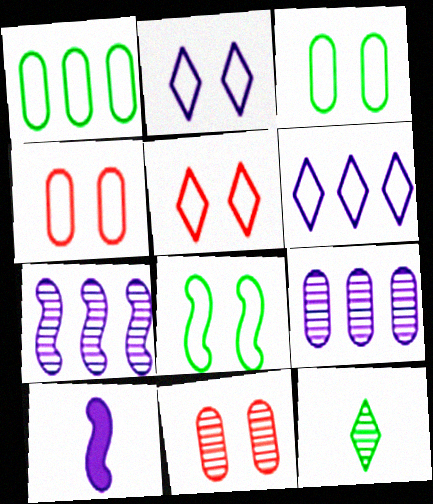[[2, 4, 8], 
[2, 9, 10], 
[7, 11, 12]]